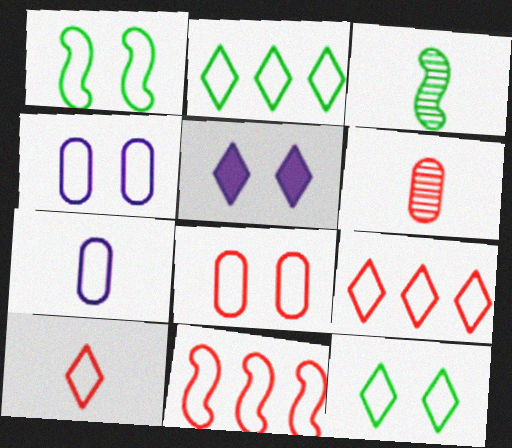[[1, 7, 9], 
[7, 11, 12], 
[8, 10, 11]]